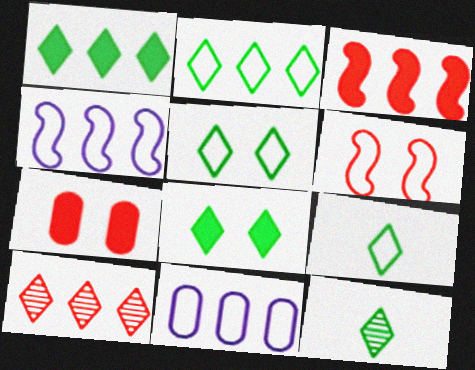[[1, 5, 12], 
[2, 5, 9], 
[2, 8, 12], 
[4, 7, 12], 
[6, 9, 11]]